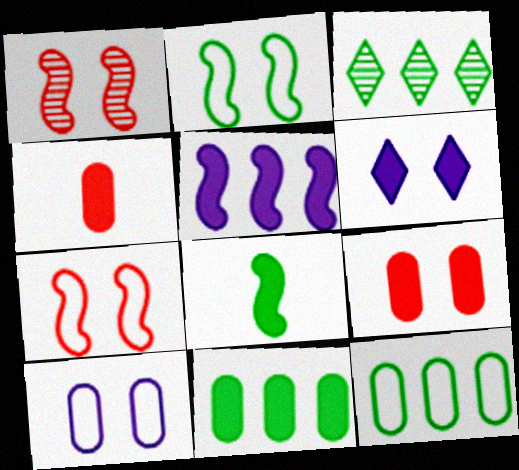[]